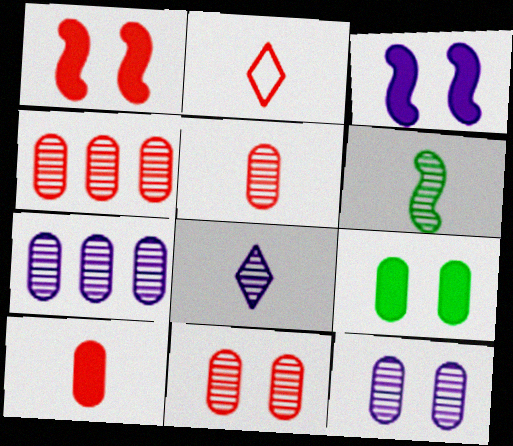[[1, 2, 4], 
[4, 5, 11], 
[5, 6, 8]]